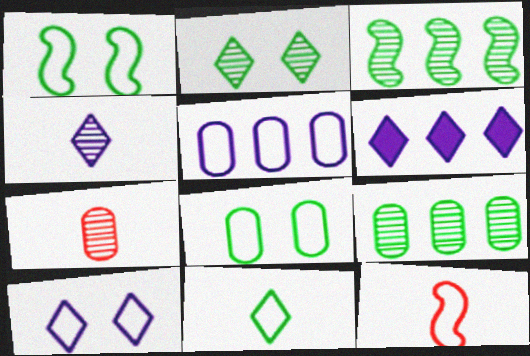[[1, 6, 7], 
[4, 6, 10]]